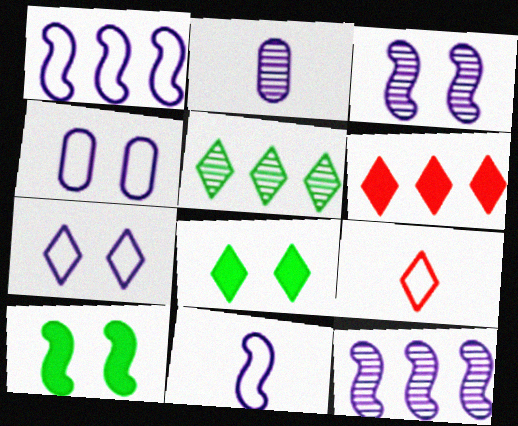[]